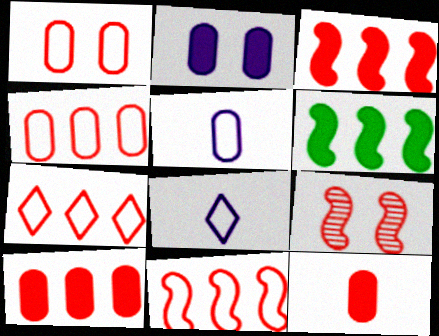[[4, 7, 11], 
[7, 9, 12]]